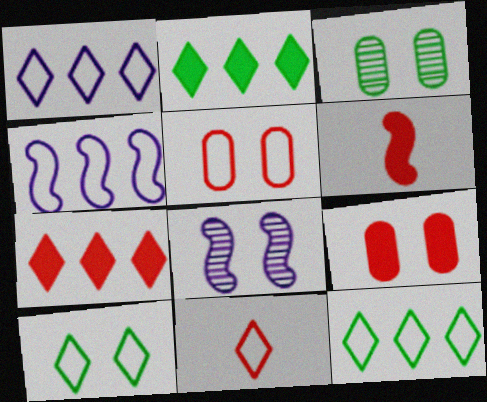[[1, 3, 6], 
[1, 10, 11], 
[6, 7, 9], 
[8, 9, 10]]